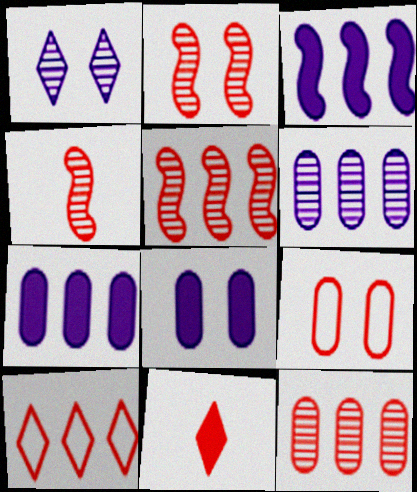[[2, 4, 5], 
[5, 9, 11]]